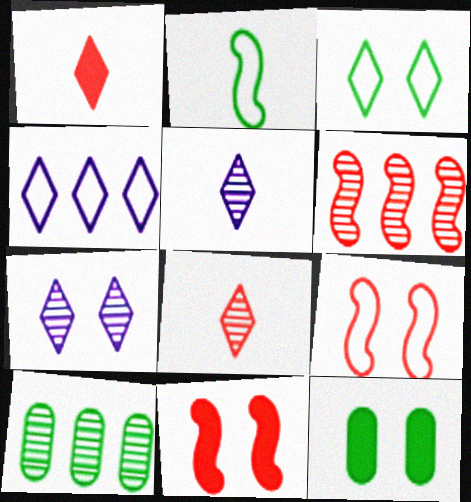[[7, 9, 12]]